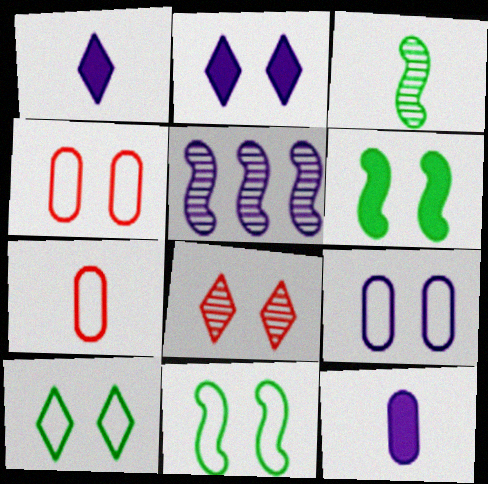[[1, 3, 7], 
[1, 5, 9], 
[2, 8, 10], 
[6, 8, 9]]